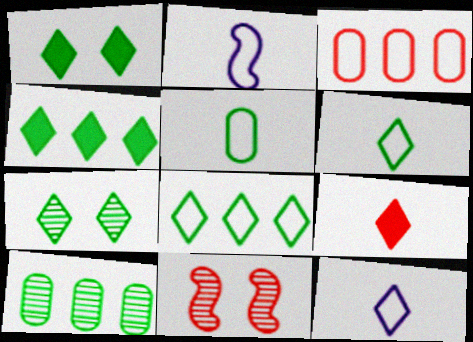[[3, 9, 11], 
[4, 6, 7]]